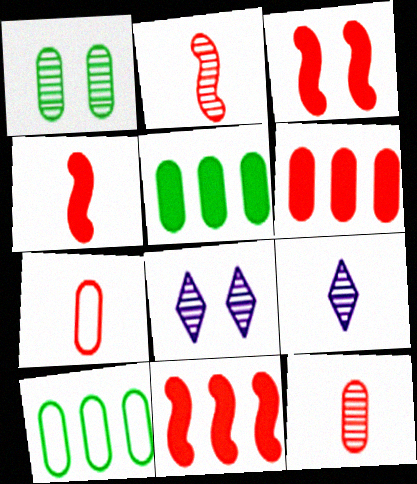[[3, 4, 11], 
[3, 9, 10], 
[4, 8, 10]]